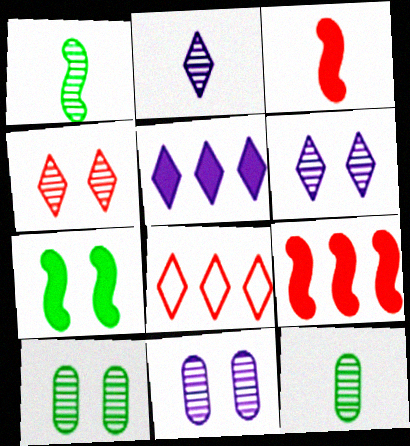[]